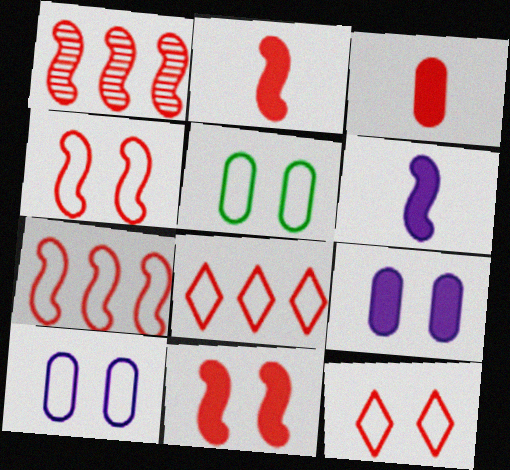[[1, 2, 4], 
[1, 3, 12]]